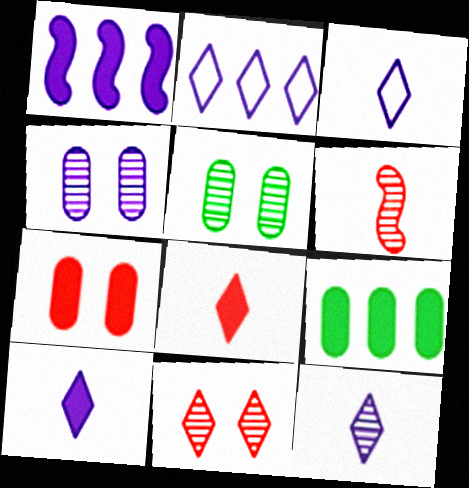[[1, 3, 4], 
[3, 10, 12]]